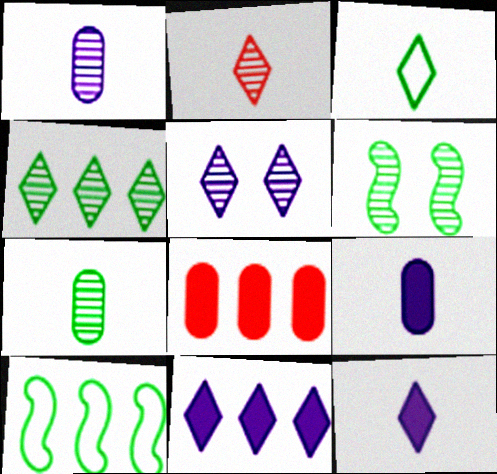[[2, 3, 12], 
[2, 4, 5], 
[4, 6, 7]]